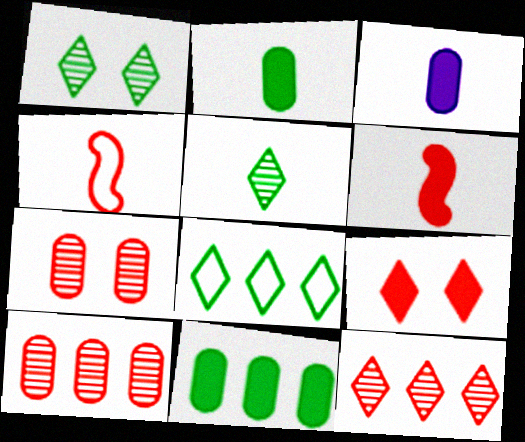[[3, 4, 5], 
[4, 9, 10]]